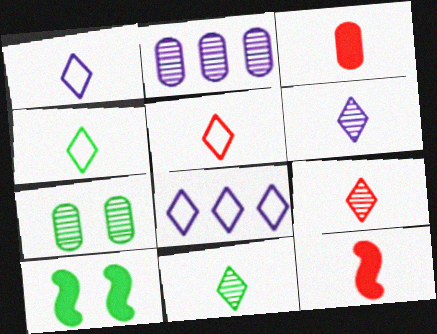[[1, 4, 5], 
[2, 5, 10], 
[6, 9, 11], 
[7, 8, 12]]